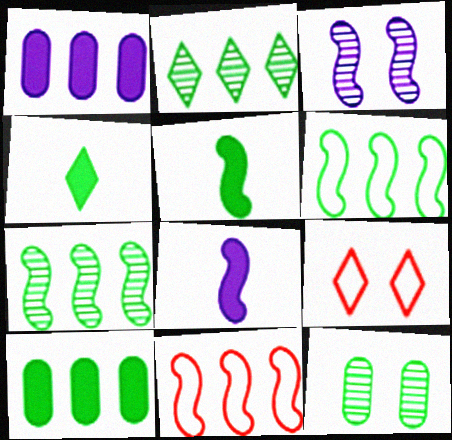[[1, 2, 11], 
[2, 6, 10], 
[3, 5, 11], 
[4, 6, 12]]